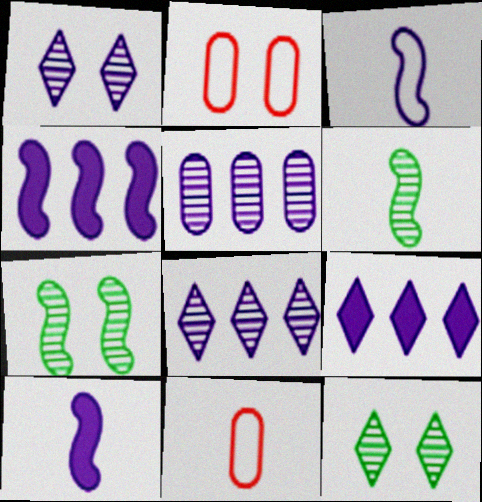[[2, 6, 9], 
[4, 11, 12], 
[7, 9, 11]]